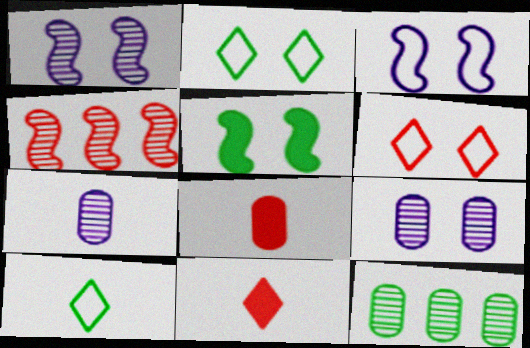[[3, 11, 12], 
[4, 6, 8], 
[5, 6, 9], 
[5, 10, 12]]